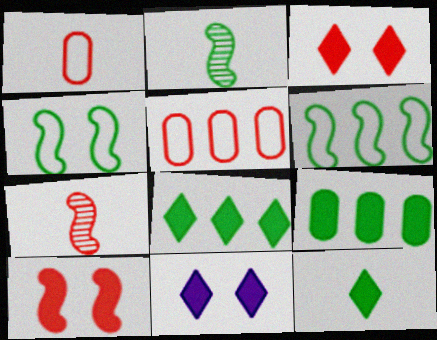[[2, 5, 11], 
[3, 5, 7]]